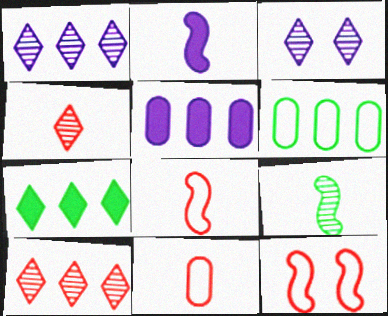[[2, 8, 9]]